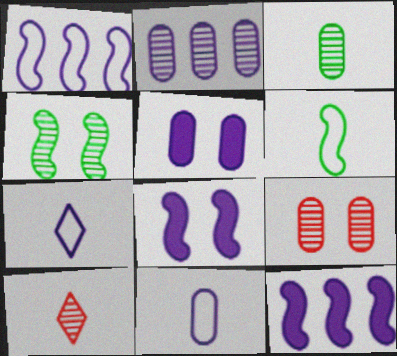[[2, 3, 9], 
[2, 4, 10], 
[2, 5, 11], 
[2, 7, 8]]